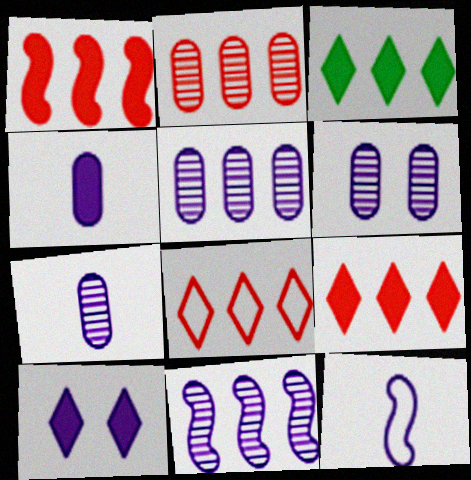[[1, 2, 8], 
[5, 6, 7], 
[5, 10, 12]]